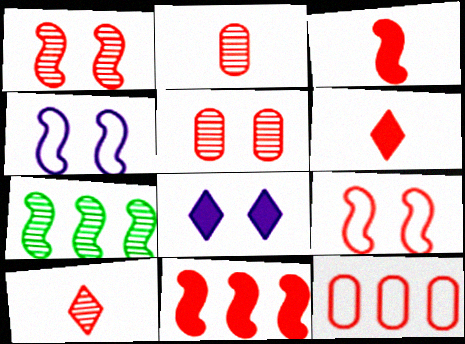[[1, 6, 12], 
[3, 4, 7]]